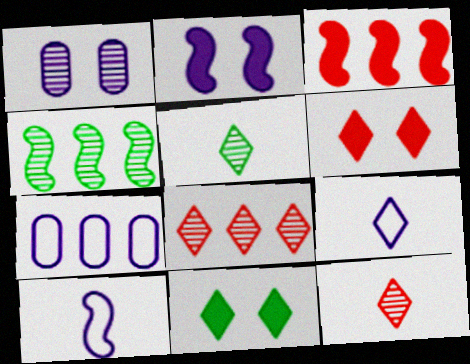[[1, 4, 12], 
[8, 9, 11]]